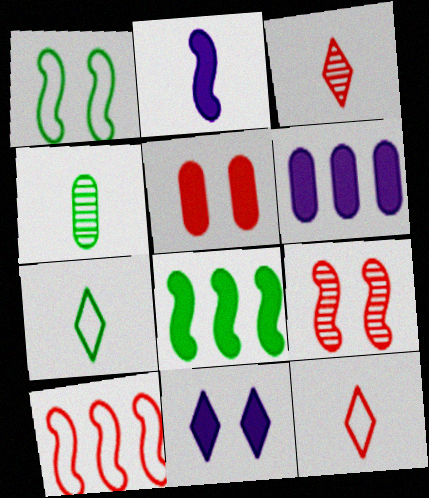[[1, 3, 6], 
[2, 4, 12], 
[2, 6, 11], 
[3, 5, 10], 
[4, 10, 11], 
[6, 7, 9]]